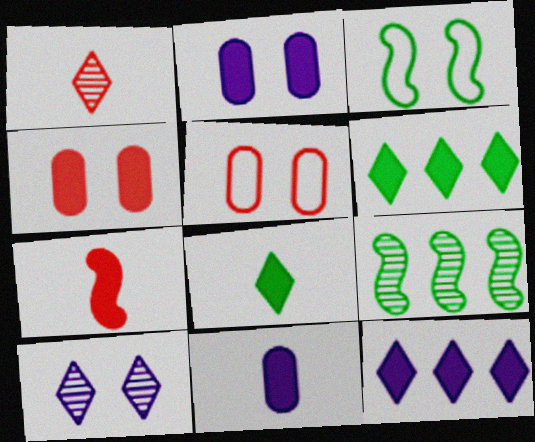[[2, 6, 7], 
[3, 4, 10], 
[7, 8, 11]]